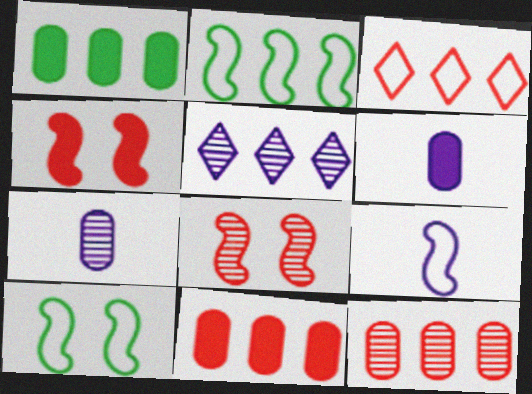[[2, 5, 11]]